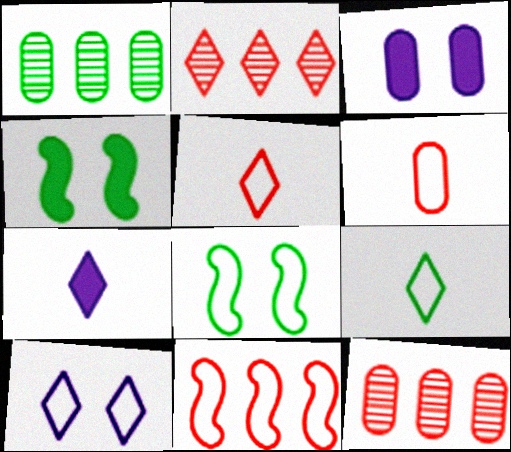[[1, 3, 6], 
[1, 4, 9], 
[7, 8, 12]]